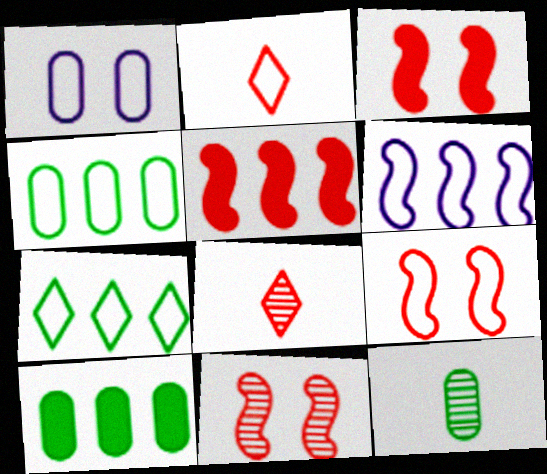[[3, 9, 11]]